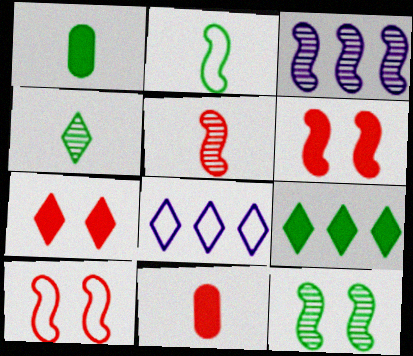[[1, 2, 4], 
[2, 3, 6], 
[3, 5, 12], 
[4, 7, 8], 
[8, 11, 12]]